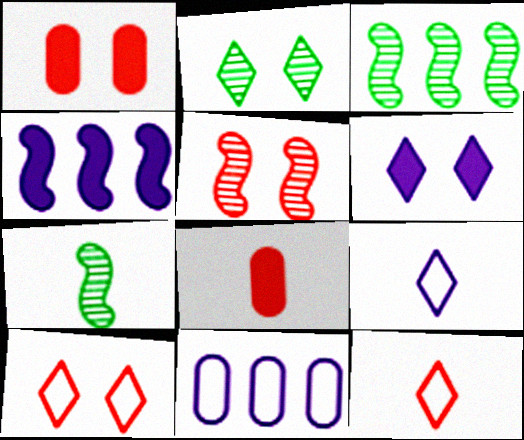[[1, 3, 9], 
[1, 5, 10], 
[2, 6, 10], 
[7, 8, 9]]